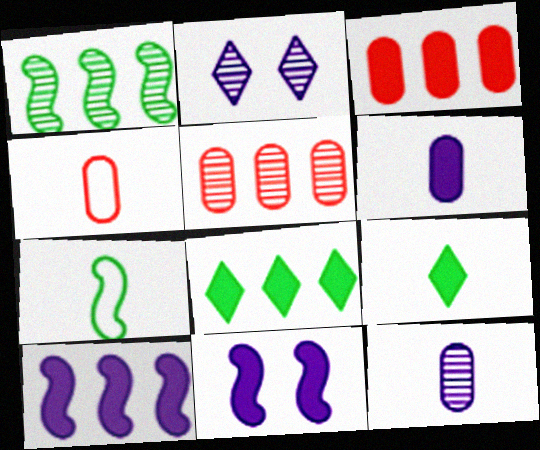[[2, 3, 7], 
[3, 8, 10], 
[3, 9, 11]]